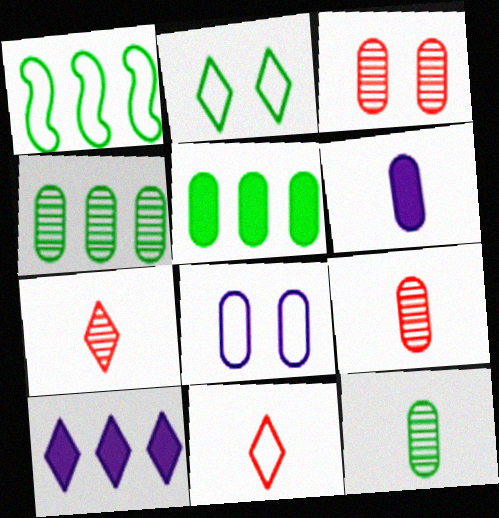[[1, 8, 11], 
[2, 7, 10], 
[5, 8, 9]]